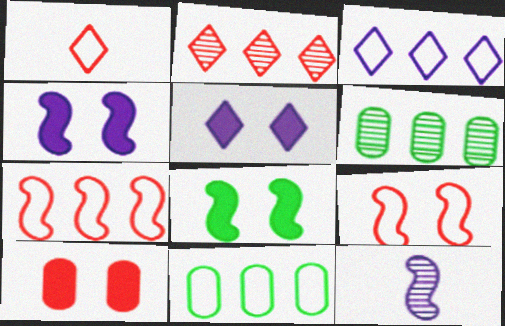[[1, 4, 6], 
[3, 7, 11], 
[5, 8, 10], 
[7, 8, 12]]